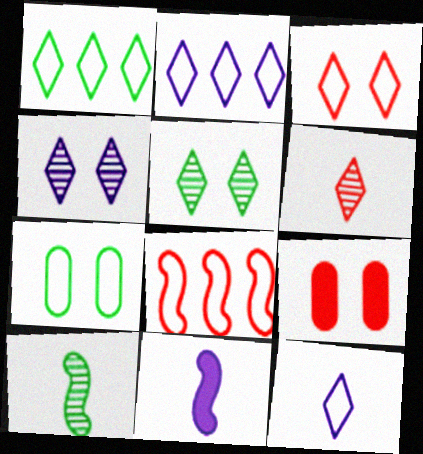[[1, 3, 12], 
[2, 9, 10], 
[6, 8, 9], 
[7, 8, 12]]